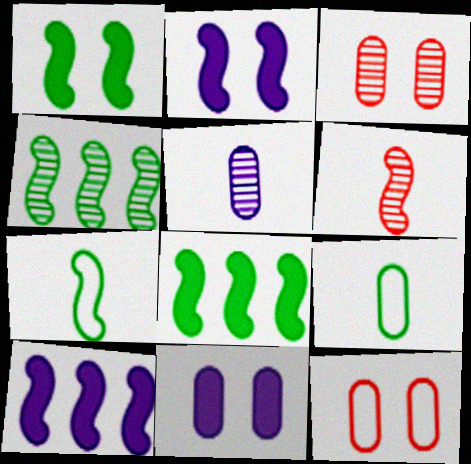[[1, 4, 7]]